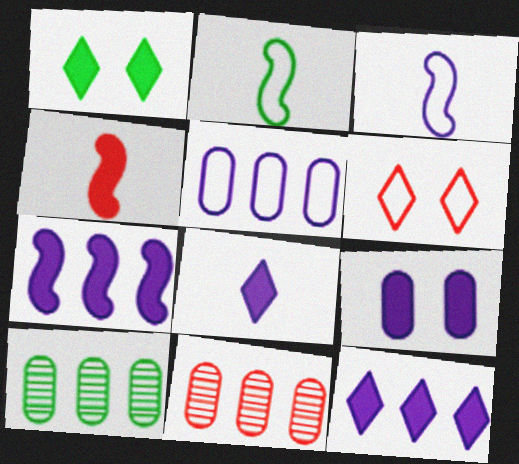[[1, 2, 10], 
[1, 3, 11], 
[2, 5, 6], 
[4, 6, 11], 
[7, 8, 9]]